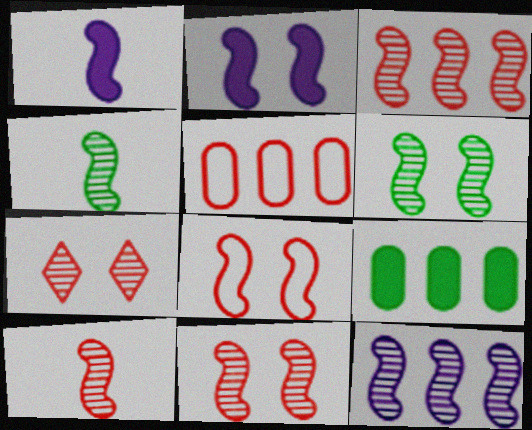[[2, 6, 8], 
[3, 10, 11], 
[4, 11, 12], 
[6, 10, 12]]